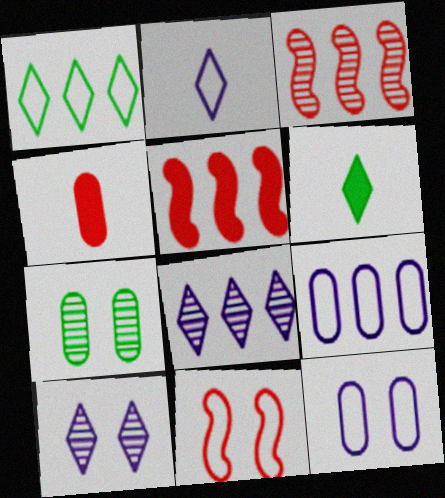[[2, 5, 7], 
[3, 6, 12], 
[4, 7, 9]]